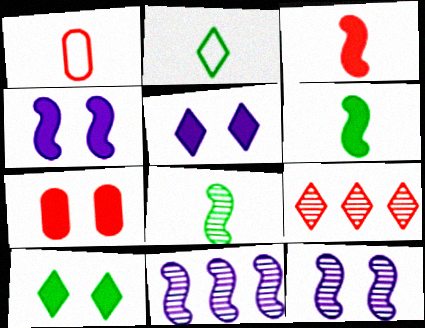[[1, 10, 11], 
[2, 5, 9], 
[2, 7, 11], 
[4, 7, 10]]